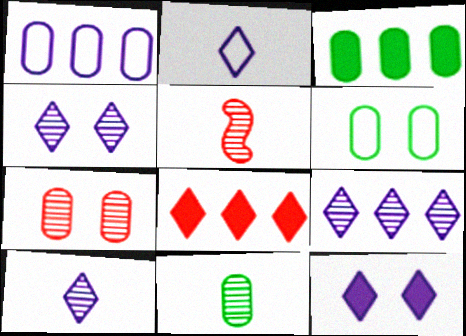[[2, 9, 12], 
[3, 6, 11], 
[4, 9, 10], 
[5, 10, 11]]